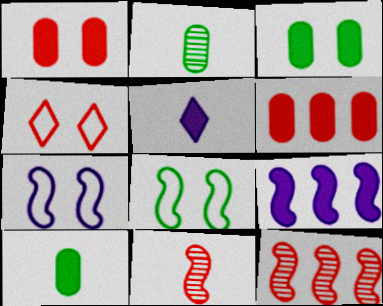[[2, 4, 9], 
[4, 6, 11], 
[8, 9, 11]]